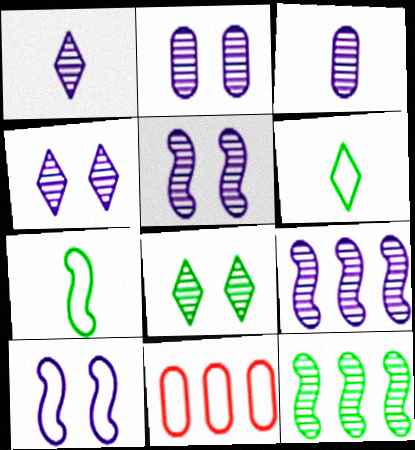[[1, 2, 9], 
[2, 4, 5], 
[3, 4, 9], 
[6, 10, 11]]